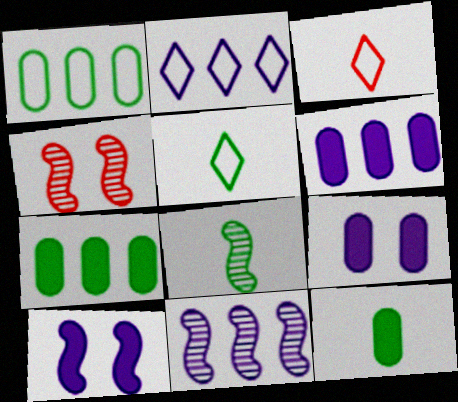[[2, 4, 12], 
[2, 6, 11], 
[4, 5, 6], 
[4, 8, 11], 
[5, 8, 12]]